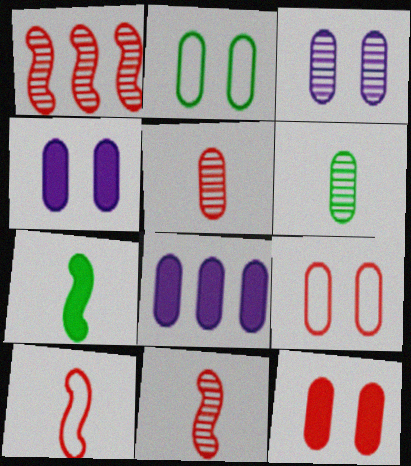[[2, 3, 12], 
[2, 5, 8], 
[6, 8, 9]]